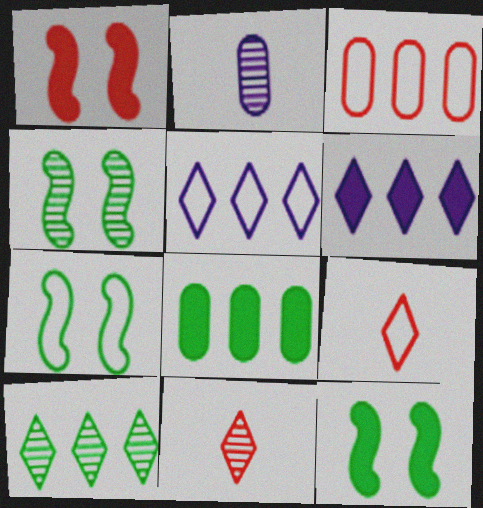[[1, 3, 11], 
[4, 7, 12]]